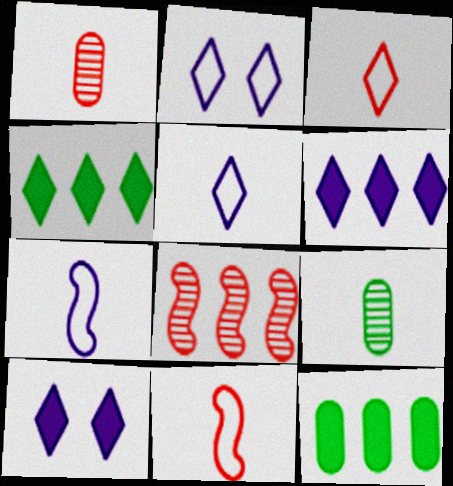[]